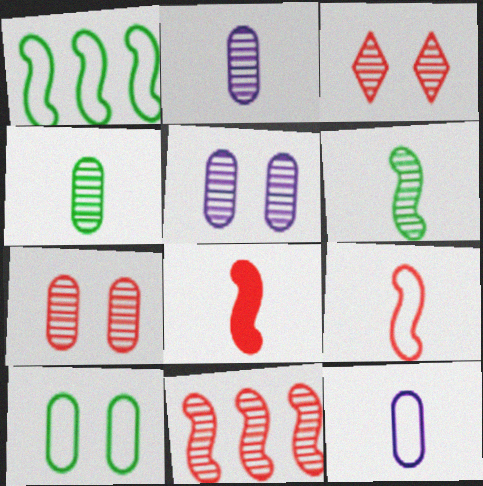[]